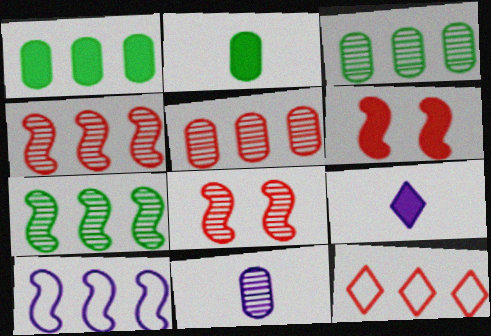[[1, 6, 9]]